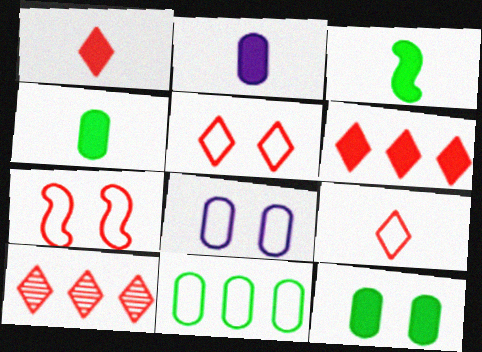[[1, 2, 3], 
[1, 5, 10], 
[3, 8, 10]]